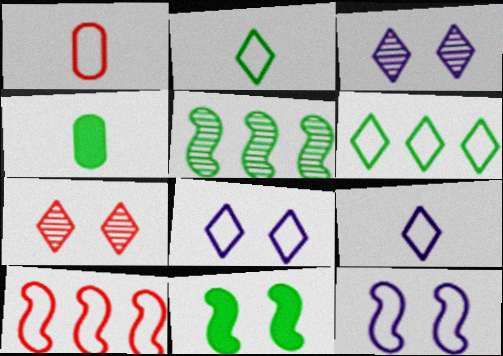[[1, 6, 12], 
[3, 4, 10]]